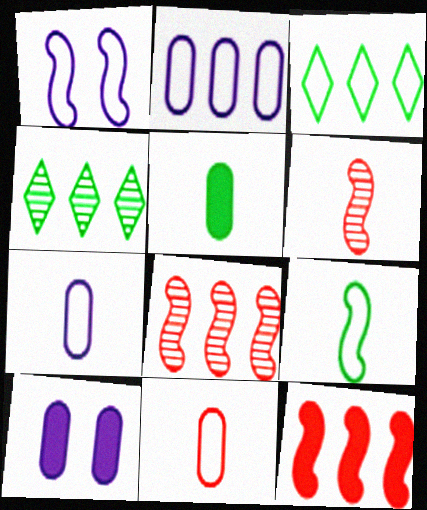[[1, 3, 11], 
[2, 4, 12], 
[3, 6, 10]]